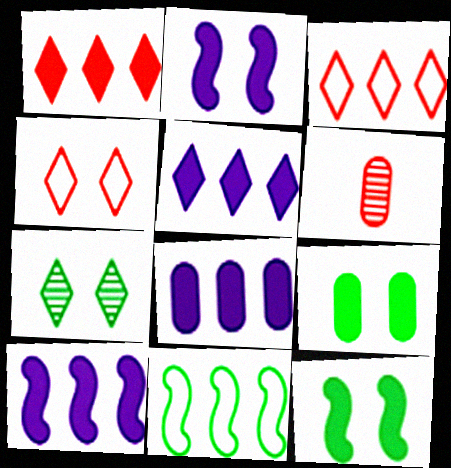[[5, 8, 10]]